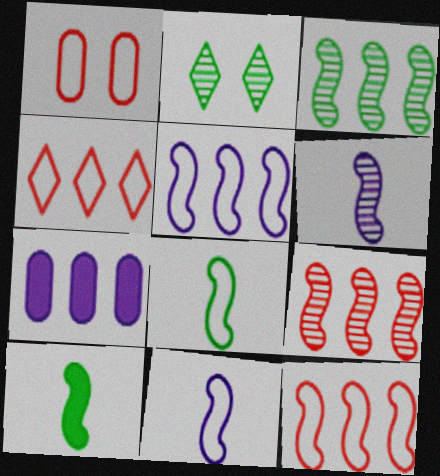[[3, 4, 7]]